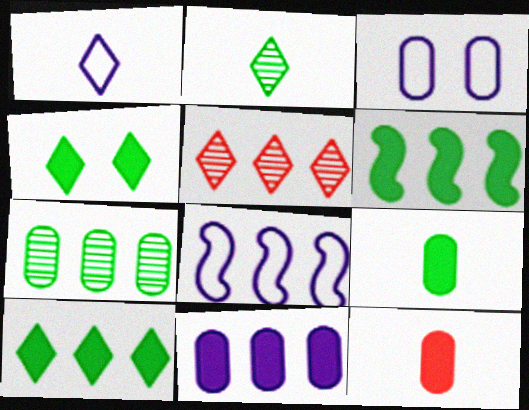[[1, 3, 8], 
[1, 4, 5], 
[3, 7, 12], 
[4, 6, 9]]